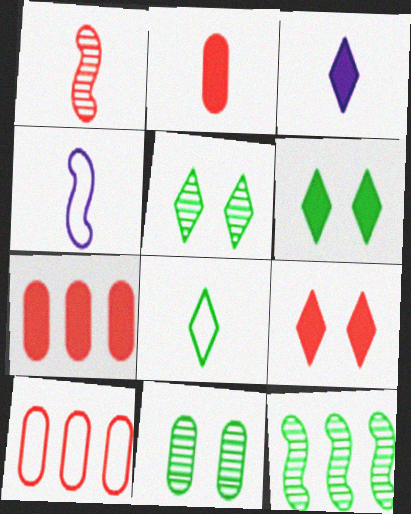[[1, 9, 10], 
[4, 5, 7]]